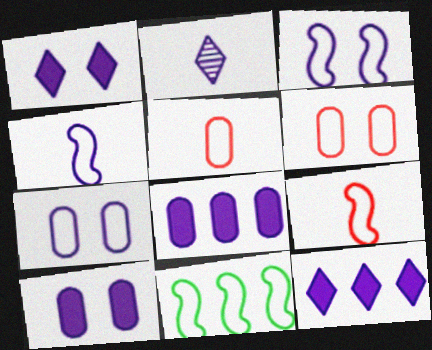[[2, 3, 8], 
[3, 9, 11]]